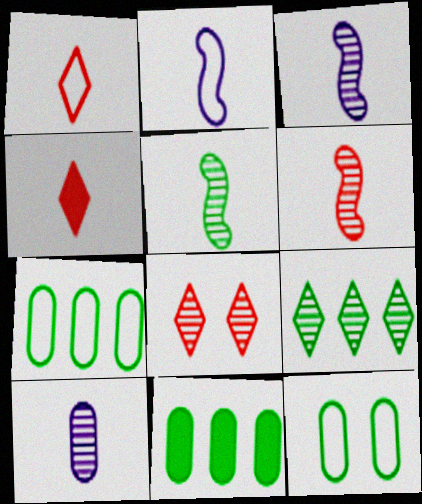[[2, 8, 11], 
[3, 5, 6]]